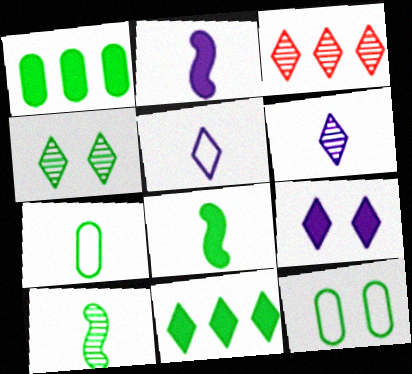[[2, 3, 12], 
[3, 4, 6], 
[10, 11, 12]]